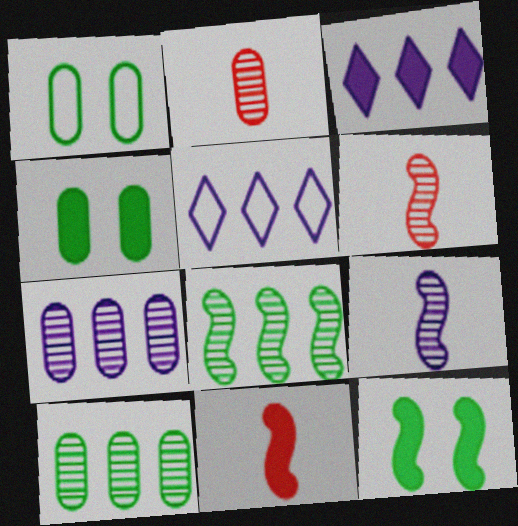[[1, 3, 6], 
[2, 5, 12], 
[3, 4, 11], 
[4, 5, 6]]